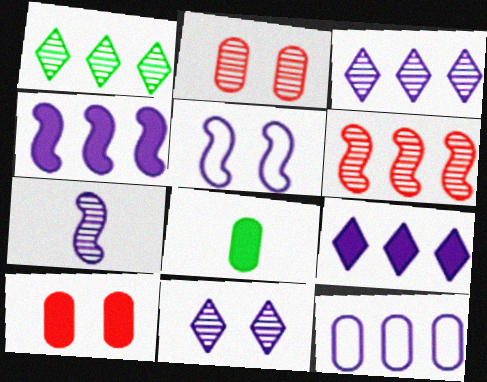[[1, 2, 7], 
[2, 8, 12], 
[3, 4, 12], 
[4, 5, 7]]